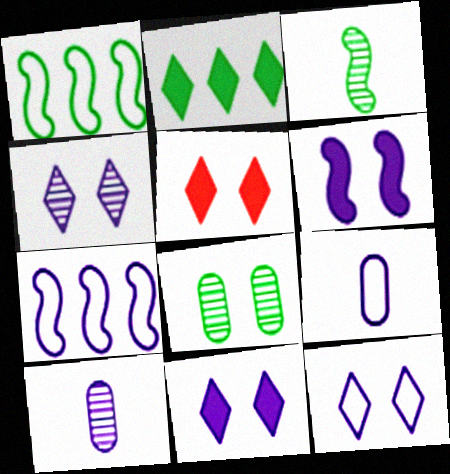[[1, 5, 10], 
[4, 11, 12], 
[7, 9, 12], 
[7, 10, 11]]